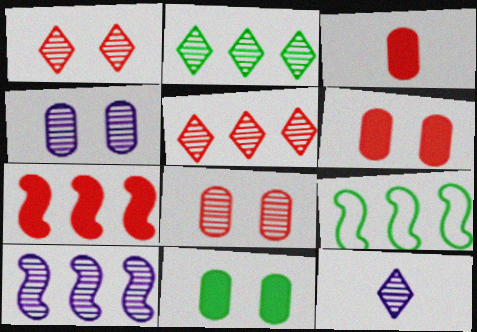[[1, 2, 12], 
[4, 10, 12], 
[6, 9, 12], 
[7, 9, 10]]